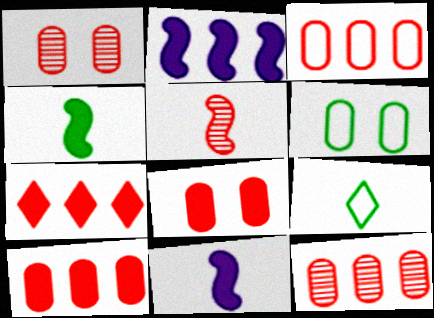[[1, 2, 9], 
[3, 10, 12]]